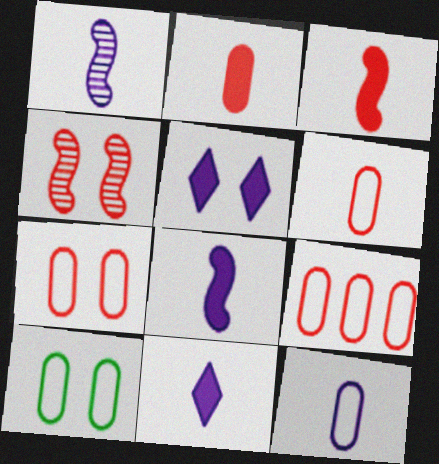[[1, 11, 12], 
[4, 5, 10], 
[6, 7, 9], 
[9, 10, 12]]